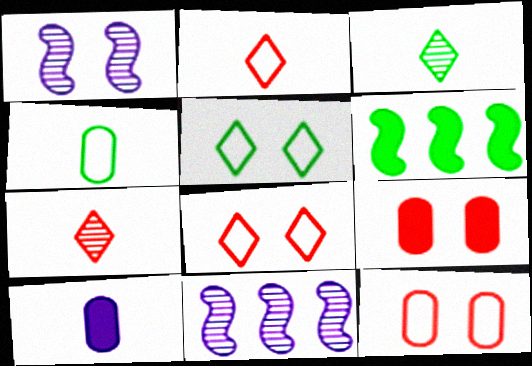[[1, 5, 9]]